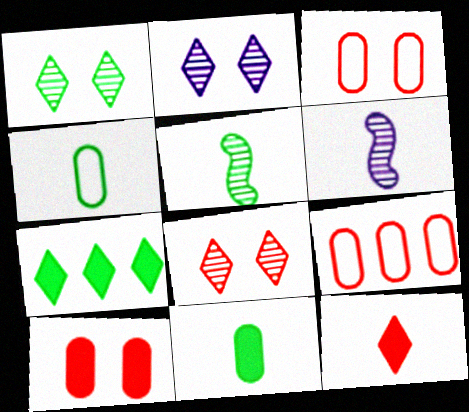[[1, 2, 8], 
[3, 6, 7], 
[4, 6, 12]]